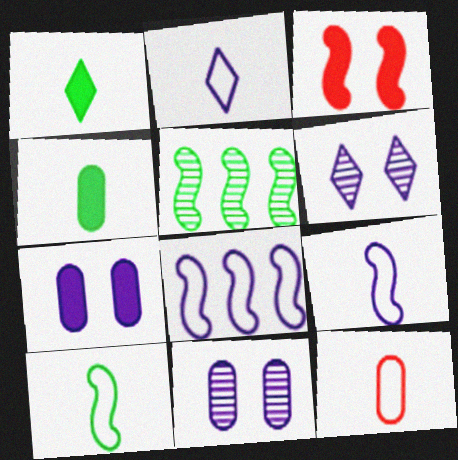[[2, 10, 12], 
[3, 5, 9]]